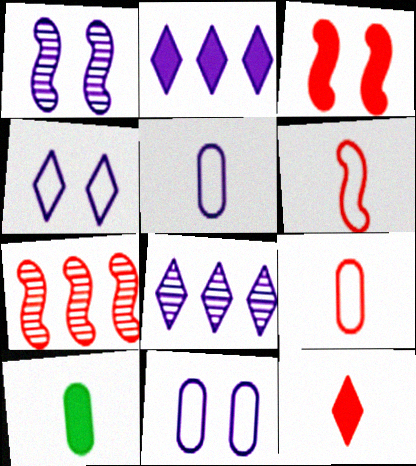[[1, 2, 5], 
[2, 3, 10], 
[3, 6, 7], 
[4, 7, 10]]